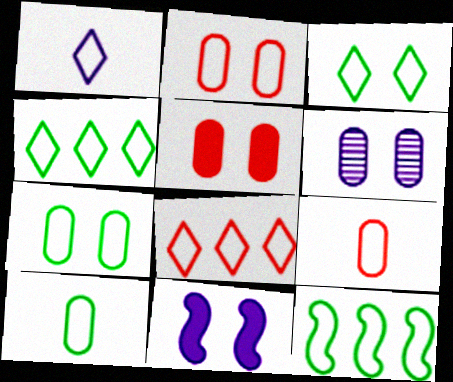[[1, 2, 12], 
[1, 3, 8], 
[3, 10, 12], 
[5, 6, 7]]